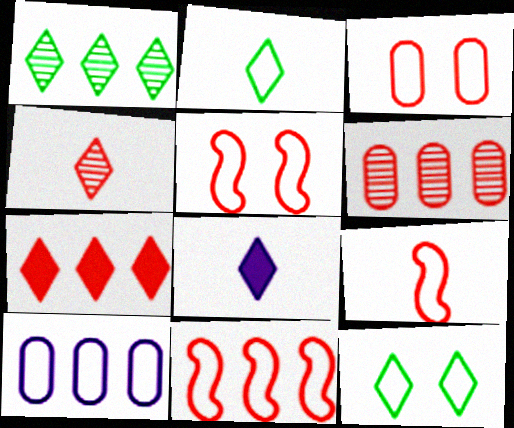[[2, 4, 8], 
[2, 5, 10], 
[5, 9, 11], 
[6, 7, 11], 
[9, 10, 12]]